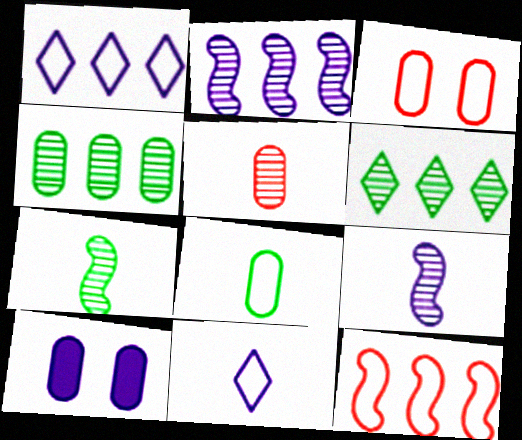[[1, 9, 10], 
[2, 10, 11]]